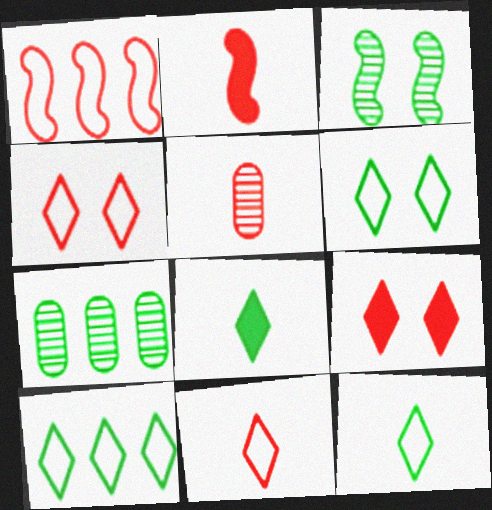[[1, 5, 9], 
[2, 5, 11], 
[6, 10, 12]]